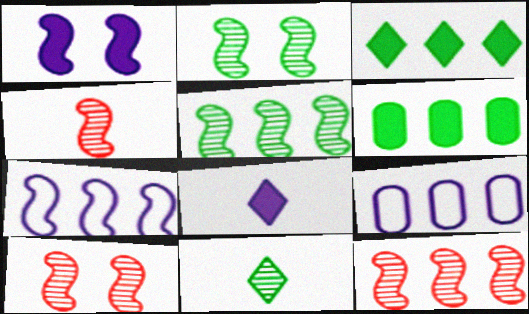[[3, 9, 12], 
[4, 10, 12]]